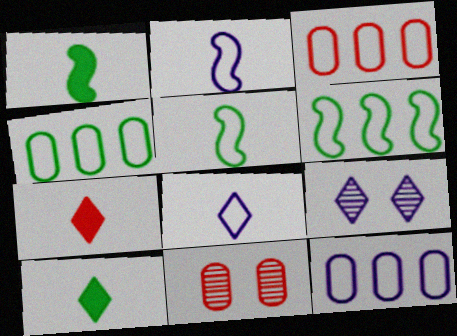[[1, 3, 9], 
[3, 4, 12]]